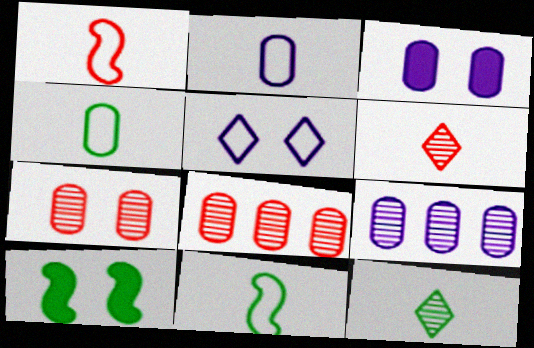[[2, 3, 9], 
[3, 4, 8], 
[5, 7, 10]]